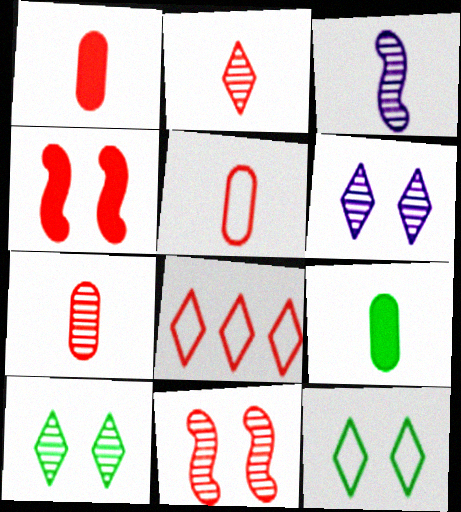[[1, 5, 7], 
[1, 8, 11], 
[4, 7, 8]]